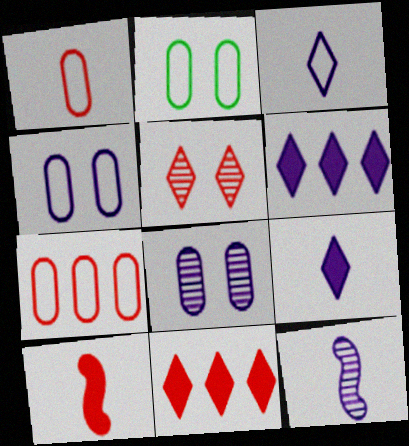[[2, 11, 12], 
[4, 6, 12], 
[5, 7, 10]]